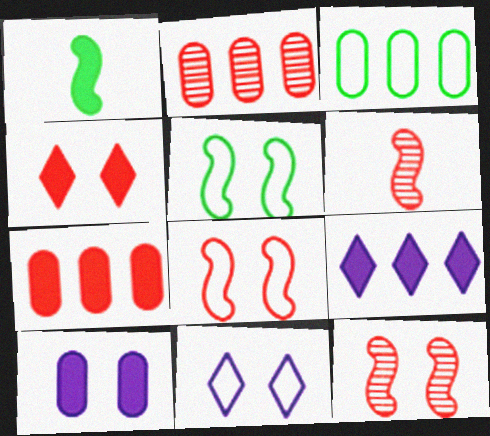[[1, 2, 11]]